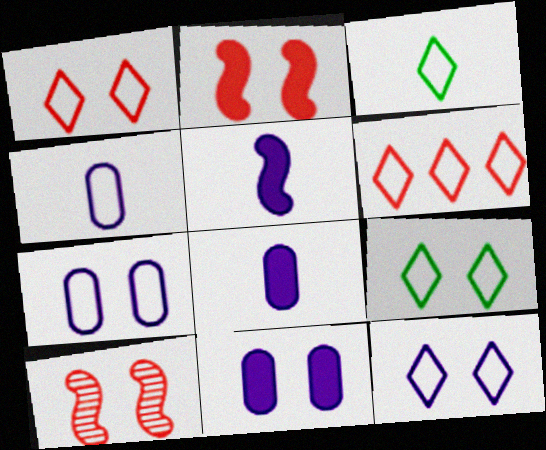[[1, 9, 12], 
[3, 6, 12], 
[9, 10, 11]]